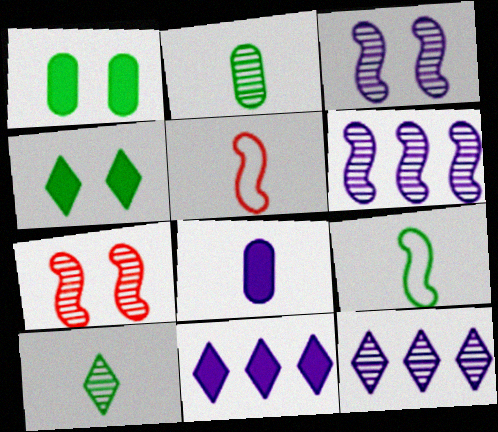[[1, 5, 12], 
[2, 7, 12], 
[5, 8, 10]]